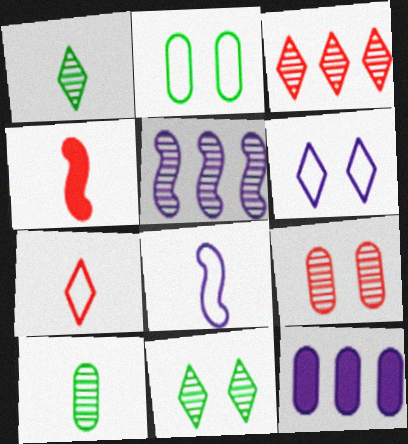[[1, 5, 9]]